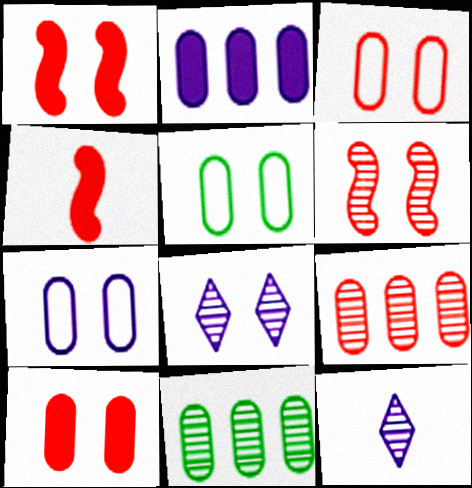[[1, 5, 8], 
[3, 5, 7], 
[6, 11, 12]]